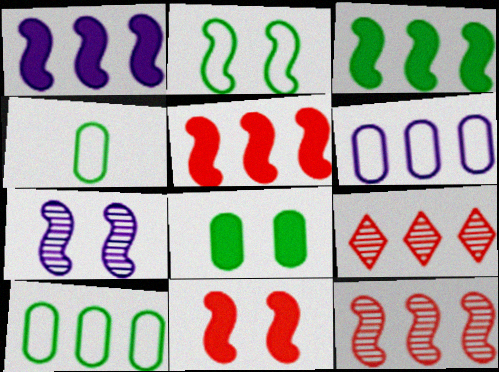[[1, 3, 5], 
[1, 9, 10], 
[2, 7, 11], 
[3, 6, 9]]